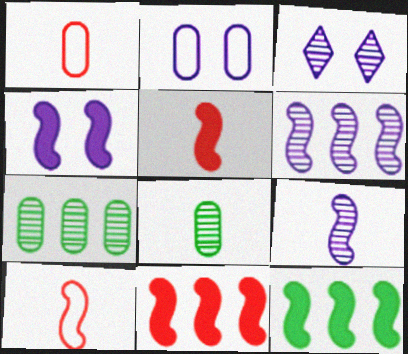[[1, 3, 12], 
[2, 3, 4], 
[4, 5, 12]]